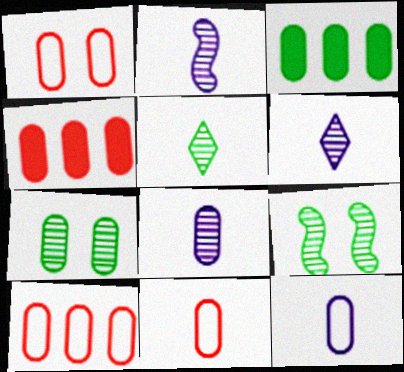[[1, 3, 8], 
[1, 10, 11], 
[2, 6, 8], 
[4, 7, 12]]